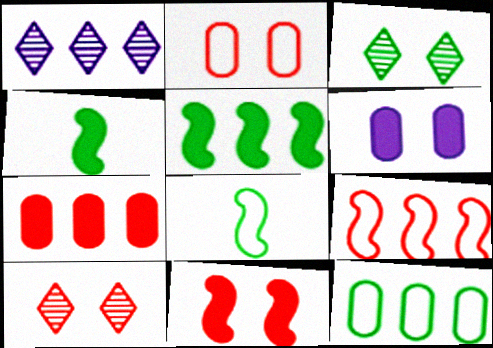[[1, 2, 4], 
[2, 10, 11], 
[3, 4, 12]]